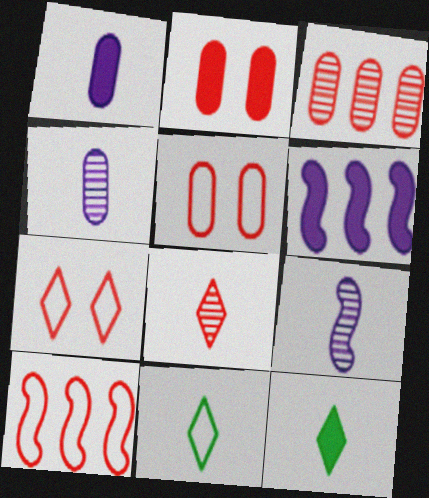[[2, 6, 12], 
[2, 8, 10]]